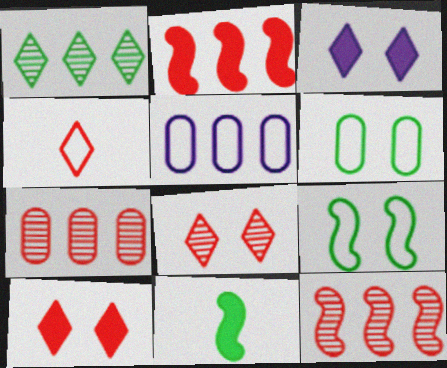[[1, 2, 5], 
[1, 3, 4], 
[1, 6, 11], 
[4, 5, 9], 
[5, 8, 11]]